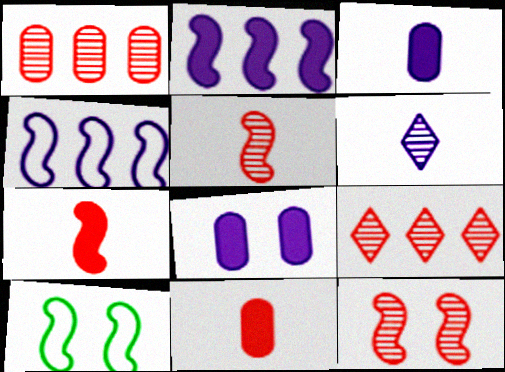[[2, 5, 10], 
[3, 9, 10], 
[4, 6, 8]]